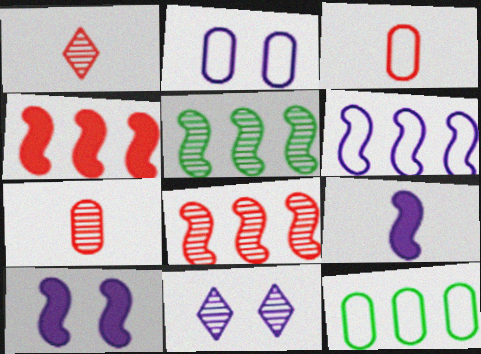[[1, 10, 12], 
[2, 3, 12], 
[2, 10, 11], 
[4, 5, 6], 
[5, 7, 11]]